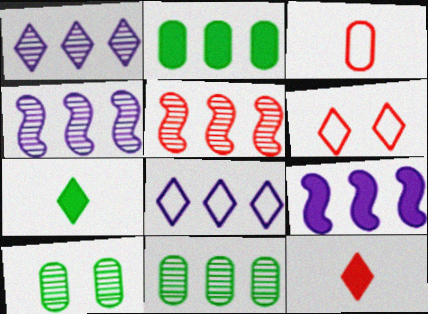[[1, 5, 11], 
[1, 6, 7], 
[2, 5, 8]]